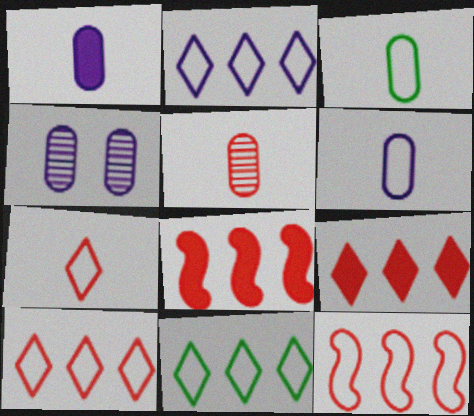[[1, 3, 5], 
[2, 10, 11]]